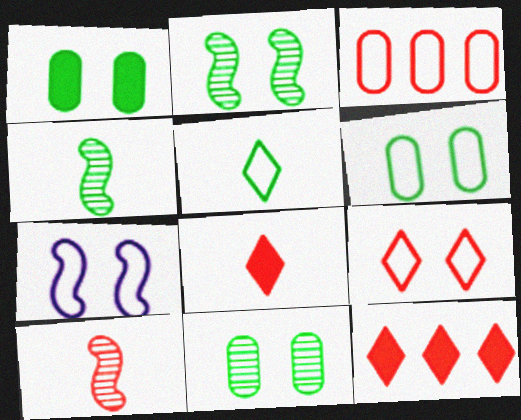[[1, 6, 11], 
[3, 5, 7], 
[6, 7, 9]]